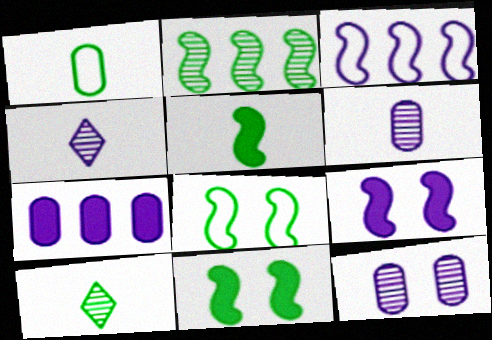[[1, 5, 10], 
[2, 5, 8]]